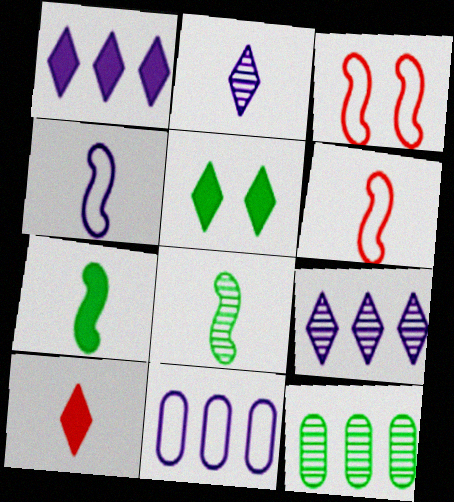[[1, 5, 10]]